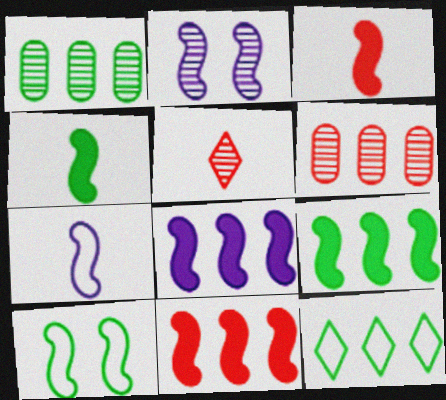[[1, 2, 5], 
[1, 9, 12], 
[2, 7, 8], 
[6, 8, 12], 
[8, 9, 11]]